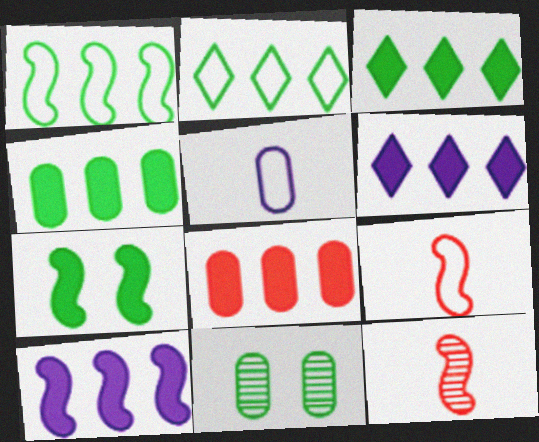[[3, 8, 10], 
[5, 8, 11], 
[6, 9, 11]]